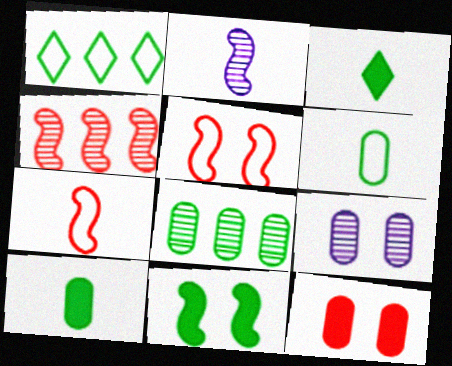[[1, 2, 12]]